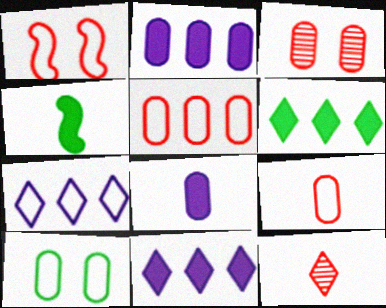[[3, 4, 7]]